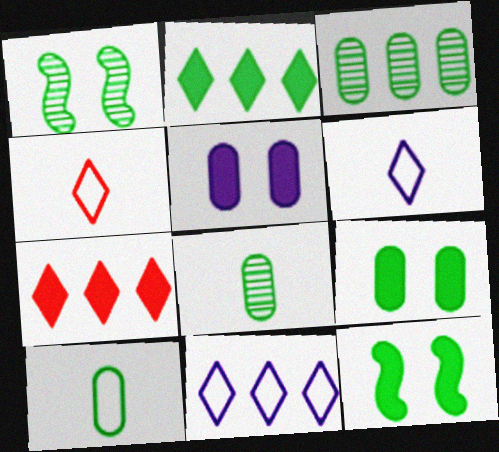[[1, 2, 10], 
[3, 9, 10]]